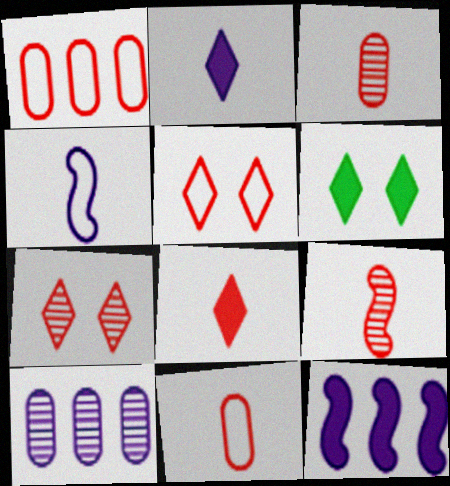[[8, 9, 11]]